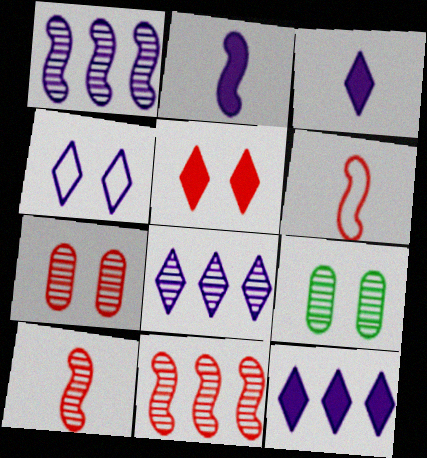[[3, 4, 8], 
[6, 9, 12], 
[8, 9, 10]]